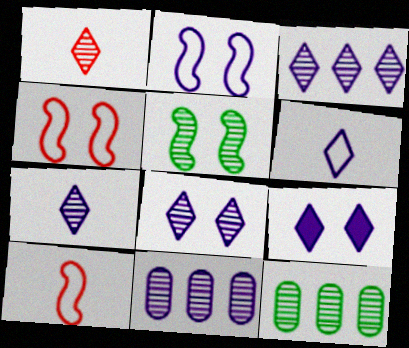[[1, 5, 11], 
[3, 6, 9], 
[3, 7, 8], 
[9, 10, 12]]